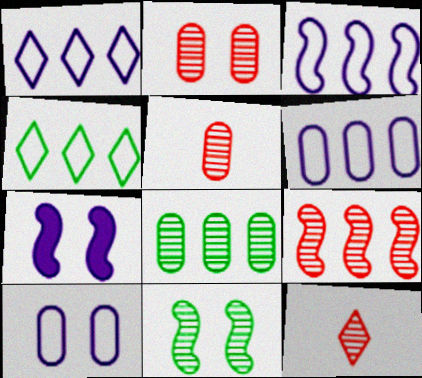[[1, 3, 6], 
[2, 9, 12], 
[4, 5, 7]]